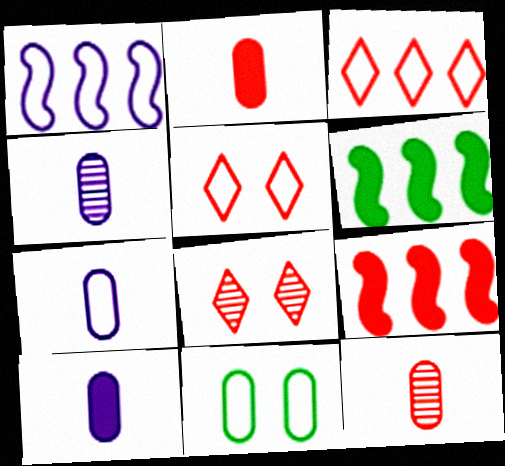[[4, 5, 6], 
[4, 7, 10], 
[5, 9, 12], 
[6, 7, 8]]